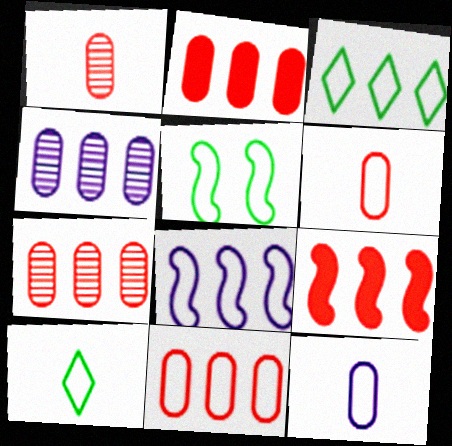[[2, 7, 11], 
[3, 4, 9], 
[3, 8, 11]]